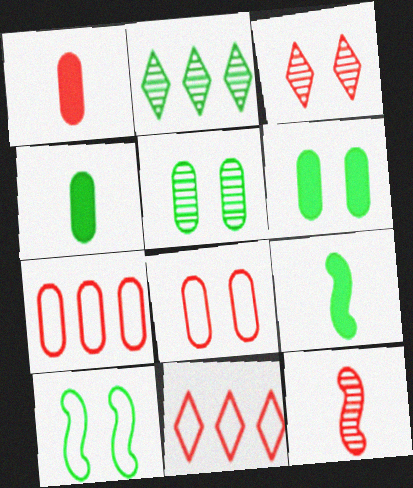[[2, 4, 10]]